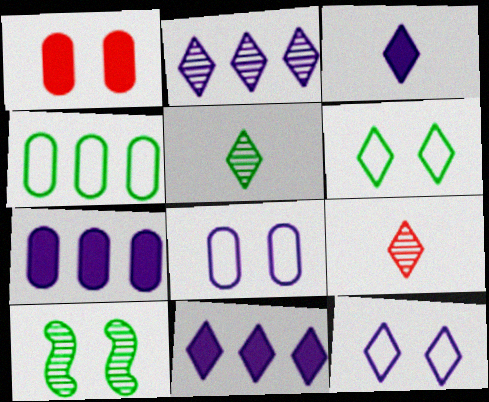[[1, 10, 12], 
[2, 3, 12], 
[6, 9, 11]]